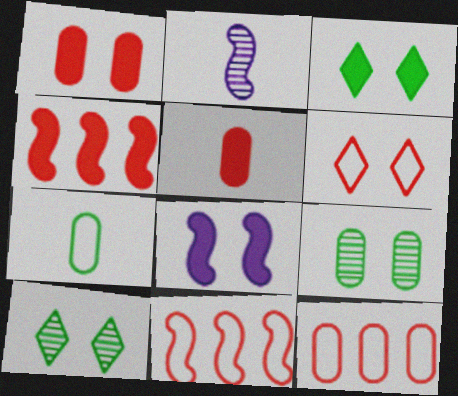[[1, 3, 8], 
[2, 3, 12], 
[6, 8, 9]]